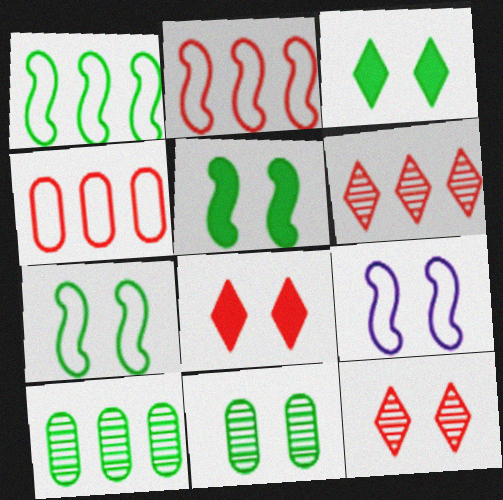[[3, 7, 11], 
[8, 9, 11]]